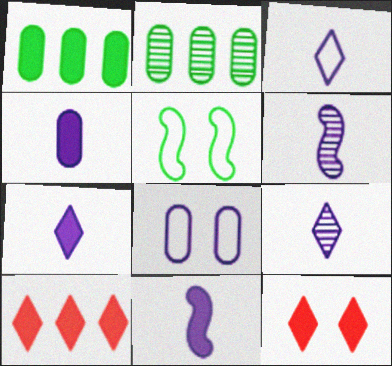[[1, 11, 12], 
[3, 4, 6], 
[3, 7, 9], 
[4, 7, 11]]